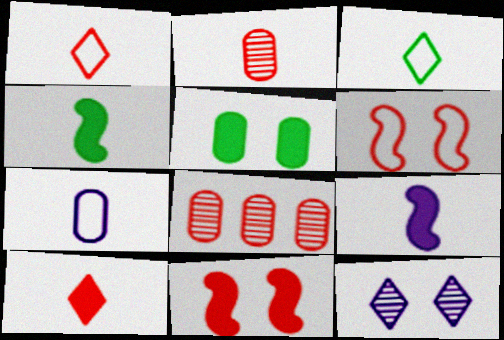[[1, 8, 11], 
[2, 3, 9], 
[5, 6, 12], 
[5, 7, 8], 
[6, 8, 10]]